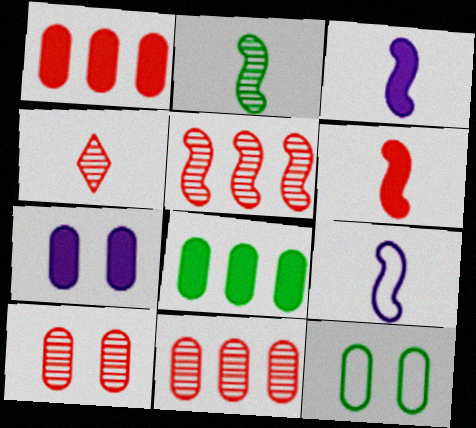[[2, 6, 9], 
[4, 5, 10], 
[7, 10, 12]]